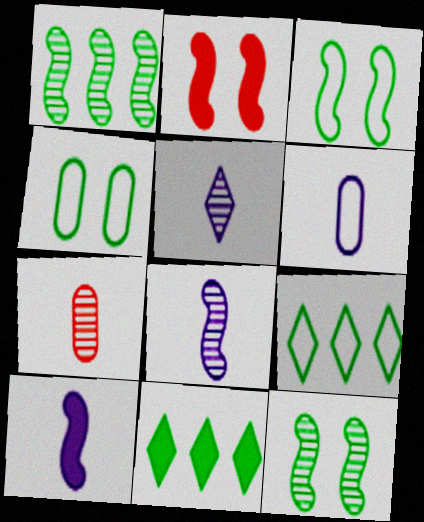[[5, 6, 10]]